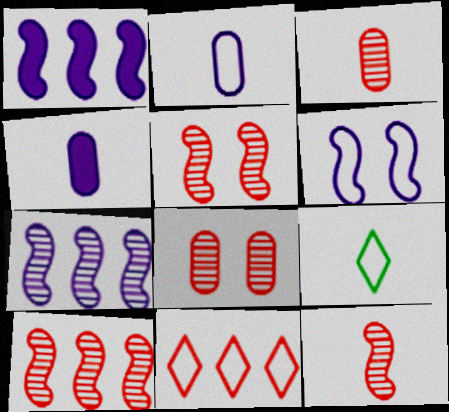[[1, 8, 9], 
[4, 9, 12], 
[5, 10, 12]]